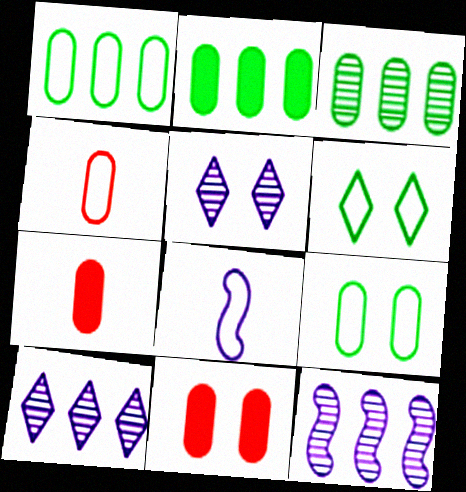[[1, 2, 3], 
[6, 7, 12]]